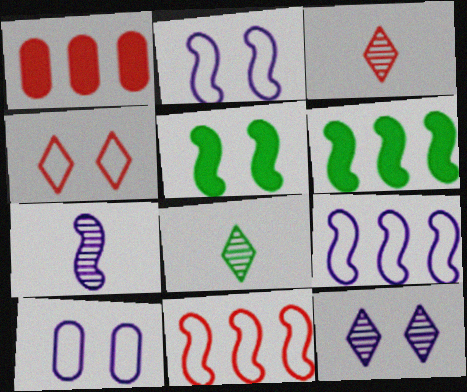[[1, 2, 8], 
[3, 6, 10], 
[5, 7, 11]]